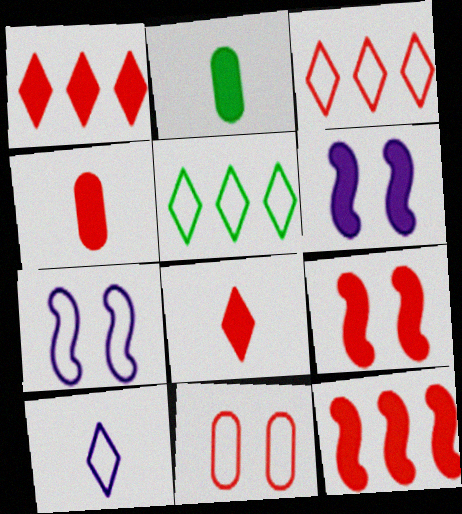[[1, 2, 6], 
[1, 4, 9]]